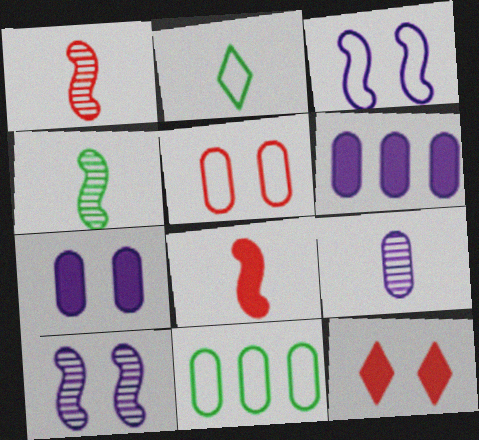[[2, 8, 9]]